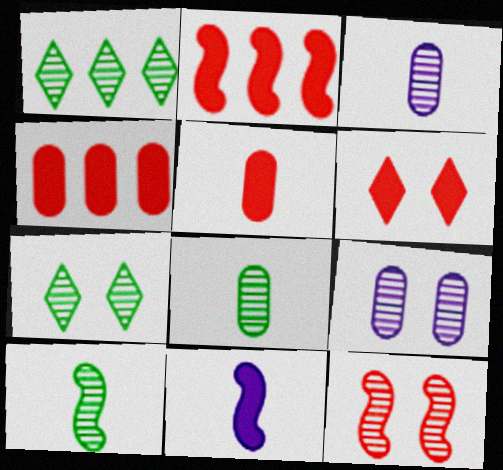[[1, 3, 12], 
[2, 5, 6], 
[7, 9, 12]]